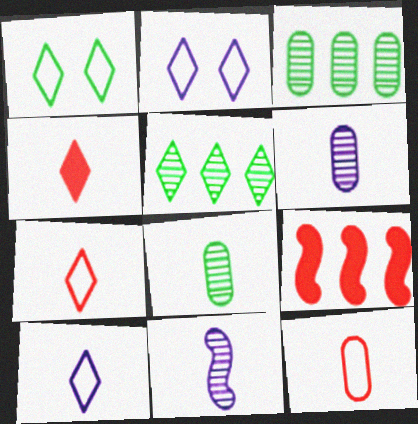[[1, 6, 9], 
[2, 4, 5], 
[2, 8, 9]]